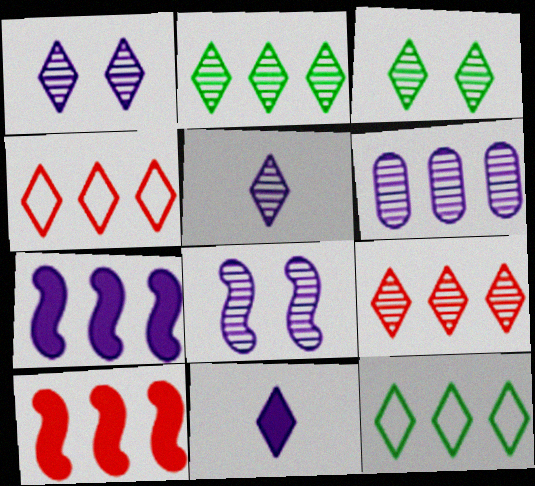[[3, 4, 11], 
[3, 5, 9], 
[5, 6, 8], 
[6, 10, 12]]